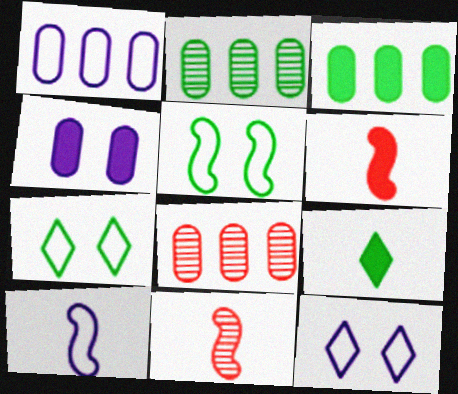[[1, 3, 8], 
[1, 10, 12], 
[2, 5, 9], 
[2, 6, 12], 
[3, 11, 12]]